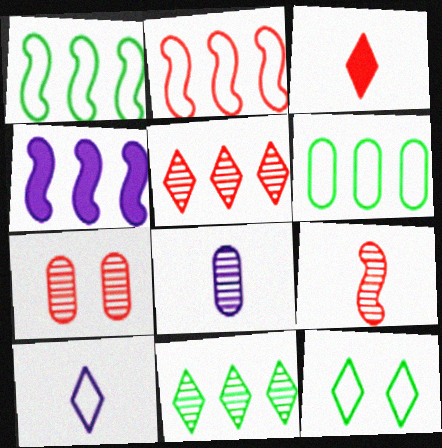[[2, 3, 7], 
[4, 5, 6], 
[5, 7, 9]]